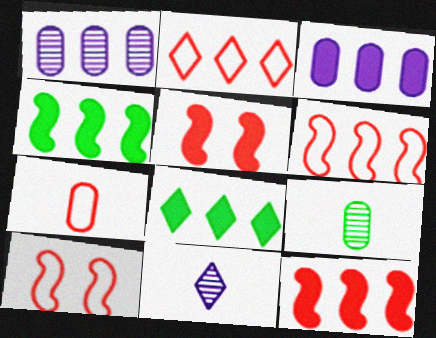[[1, 2, 4], 
[1, 6, 8], 
[2, 7, 10], 
[3, 8, 12]]